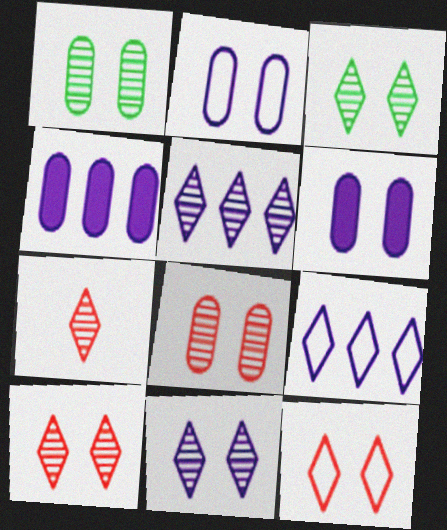[[3, 5, 7], 
[3, 10, 11]]